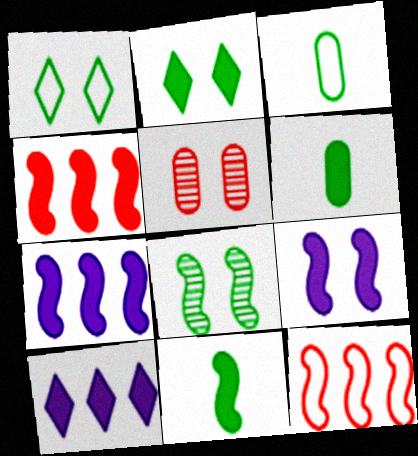[[1, 5, 9], 
[4, 9, 11]]